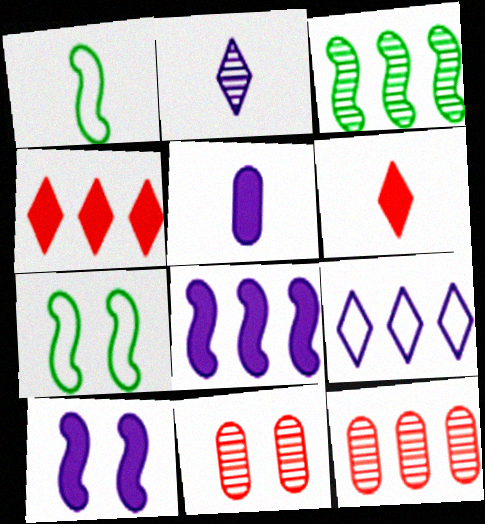[[2, 3, 11]]